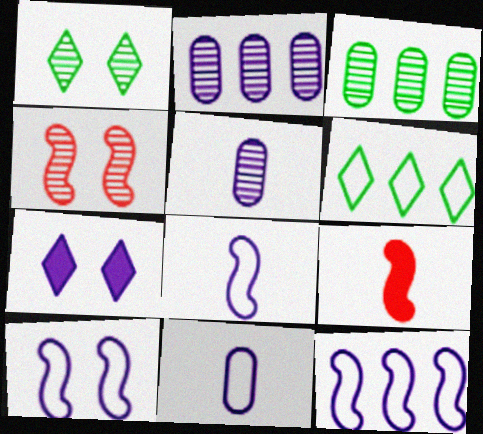[[2, 7, 8], 
[5, 7, 12], 
[8, 10, 12]]